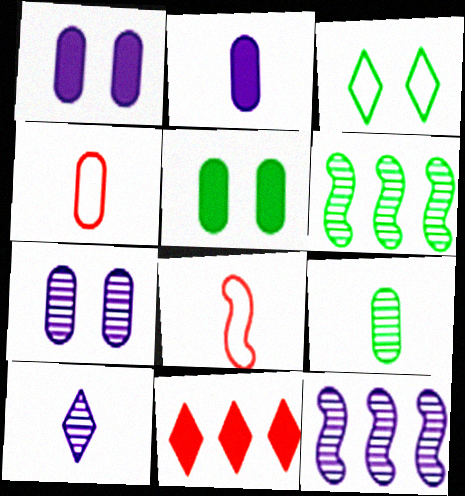[[2, 4, 9], 
[3, 10, 11], 
[7, 10, 12]]